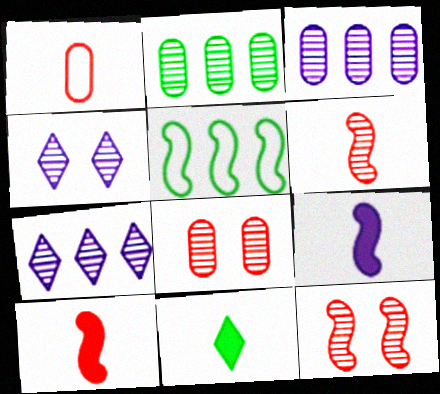[[2, 4, 6], 
[5, 9, 12]]